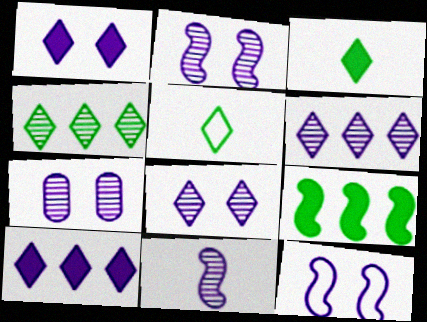[[1, 7, 12], 
[2, 7, 8], 
[6, 7, 11]]